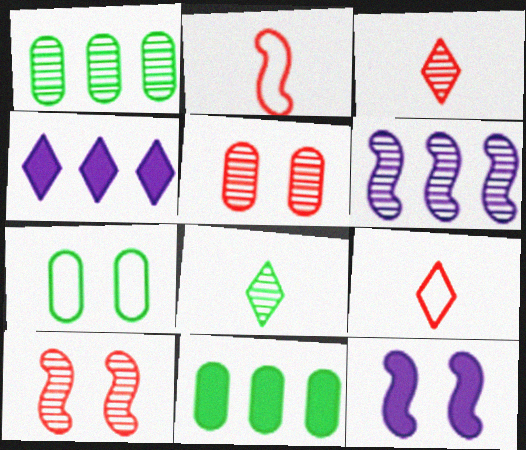[[1, 9, 12], 
[5, 6, 8]]